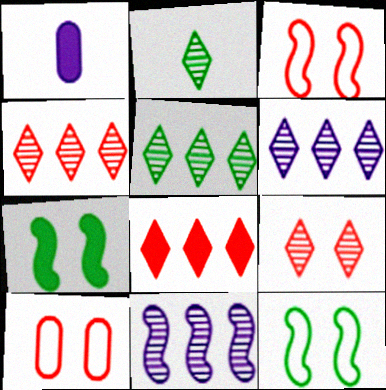[[1, 3, 5], 
[1, 4, 12], 
[1, 7, 8], 
[2, 6, 9], 
[4, 5, 6]]